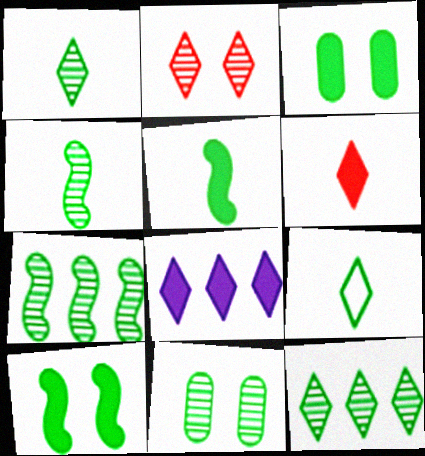[[1, 7, 11], 
[2, 8, 9], 
[3, 7, 9], 
[4, 11, 12]]